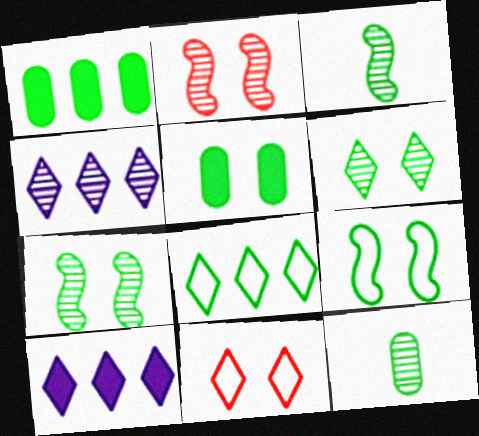[[2, 4, 12], 
[3, 5, 8], 
[5, 6, 9]]